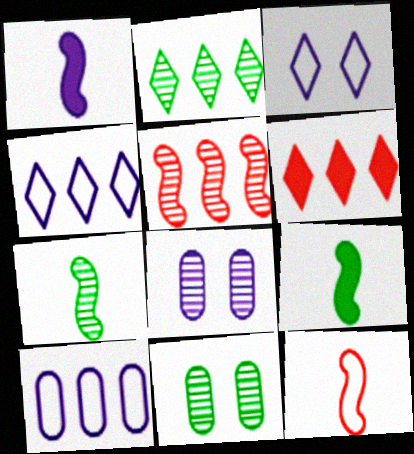[[1, 4, 8], 
[1, 7, 12], 
[2, 4, 6], 
[2, 7, 11]]